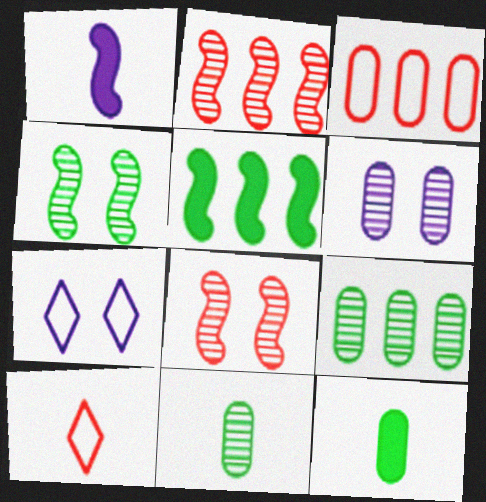[[1, 10, 11], 
[2, 7, 12], 
[3, 6, 12], 
[5, 6, 10]]